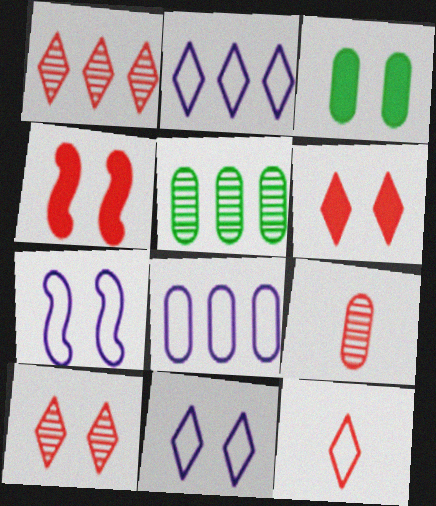[[1, 6, 12], 
[3, 7, 10], 
[3, 8, 9]]